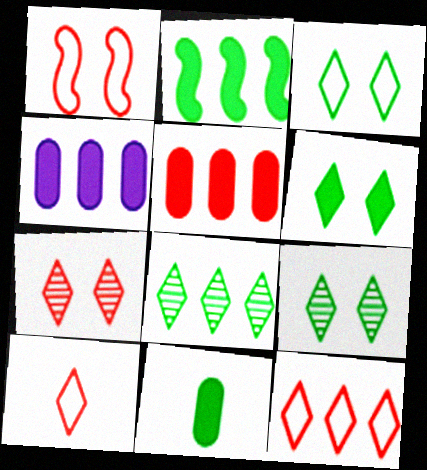[[2, 6, 11], 
[3, 6, 9]]